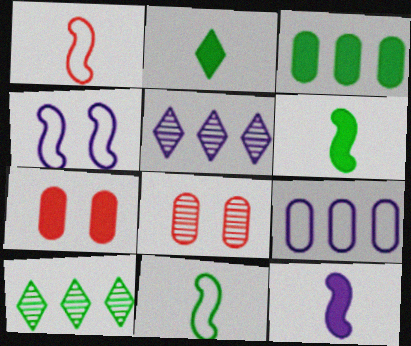[[5, 7, 11]]